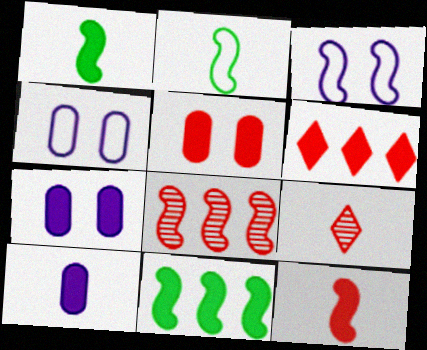[[1, 3, 8], 
[1, 6, 7], 
[2, 9, 10], 
[4, 9, 11], 
[5, 6, 12]]